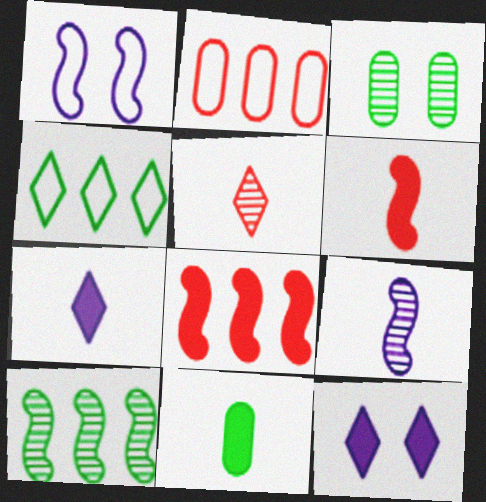[[1, 6, 10], 
[4, 5, 12], 
[6, 7, 11], 
[8, 11, 12]]